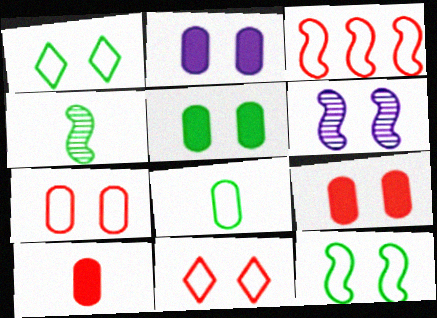[[1, 6, 9], 
[2, 5, 9], 
[5, 6, 11]]